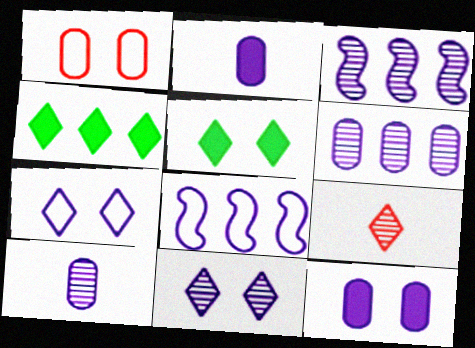[[2, 3, 7], 
[2, 8, 11], 
[3, 10, 11], 
[4, 7, 9]]